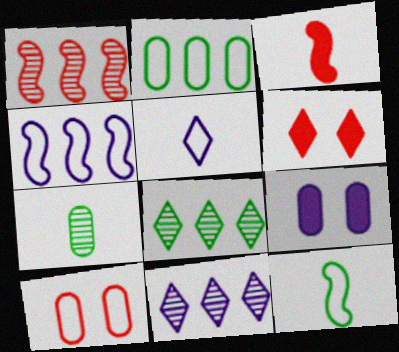[[3, 5, 7], 
[4, 6, 7], 
[5, 6, 8]]